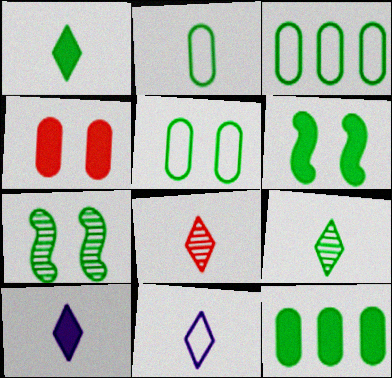[[1, 3, 7], 
[1, 6, 12], 
[1, 8, 11], 
[2, 3, 5], 
[3, 6, 9]]